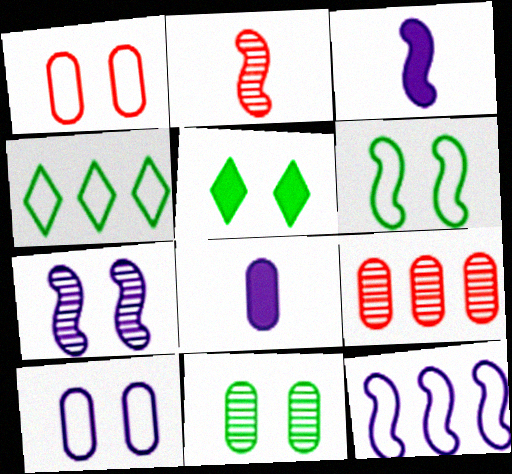[[1, 5, 7], 
[3, 7, 12], 
[5, 6, 11]]